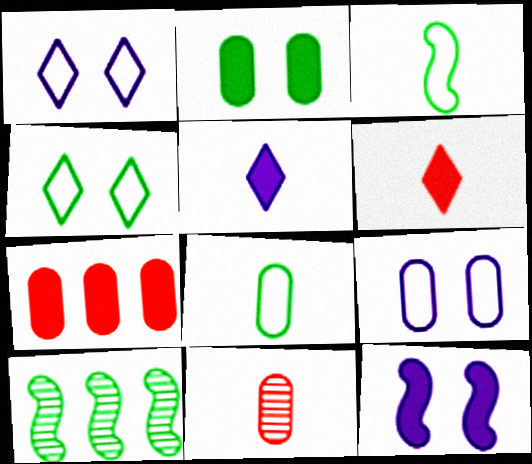[[3, 5, 11], 
[6, 9, 10]]